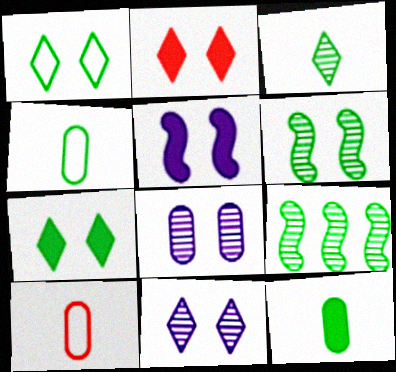[[1, 2, 11], 
[1, 9, 12], 
[4, 7, 9]]